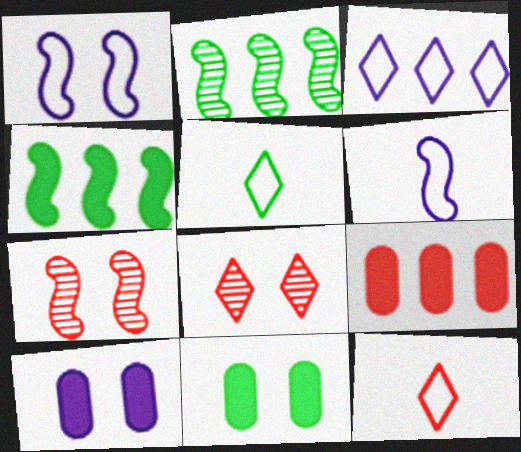[[1, 8, 11], 
[2, 3, 9], 
[2, 5, 11], 
[2, 10, 12], 
[4, 6, 7], 
[7, 9, 12]]